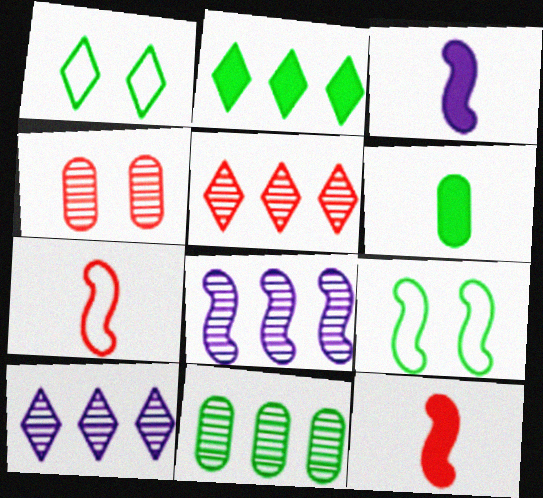[[5, 8, 11], 
[8, 9, 12]]